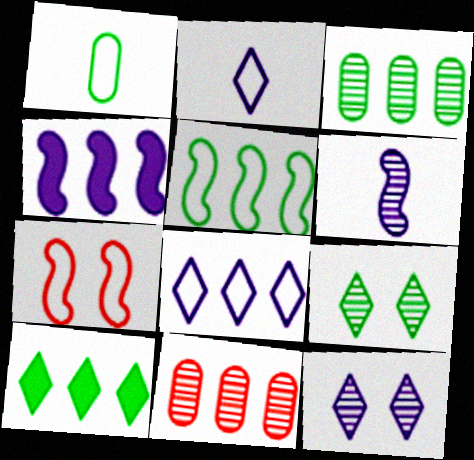[[1, 7, 8], 
[3, 5, 10], 
[6, 9, 11]]